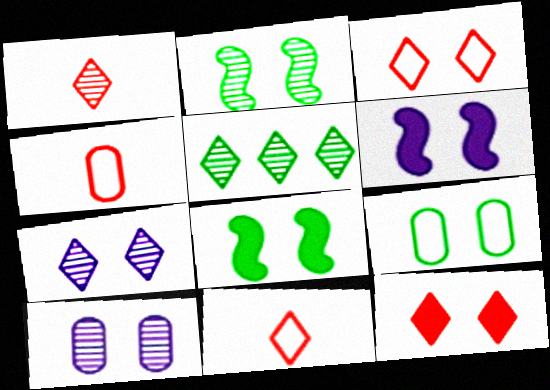[[1, 5, 7], 
[3, 8, 10], 
[4, 5, 6]]